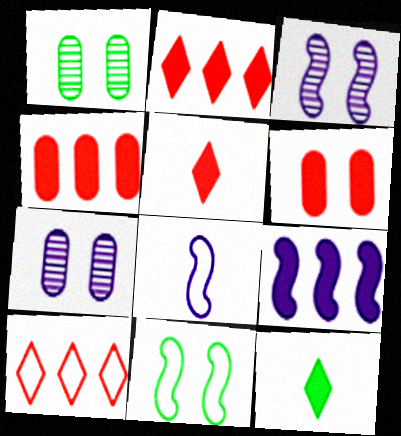[[1, 2, 8], 
[3, 8, 9], 
[6, 9, 12]]